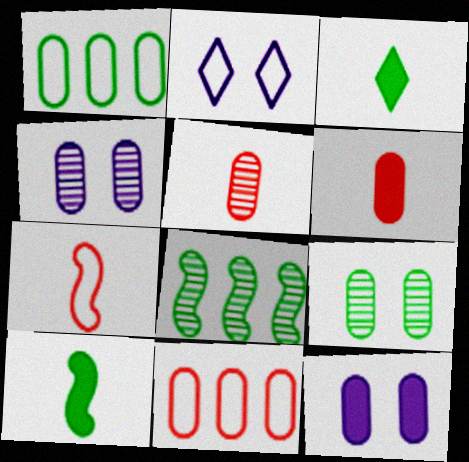[[1, 2, 7], 
[1, 4, 6], 
[1, 5, 12], 
[2, 6, 8]]